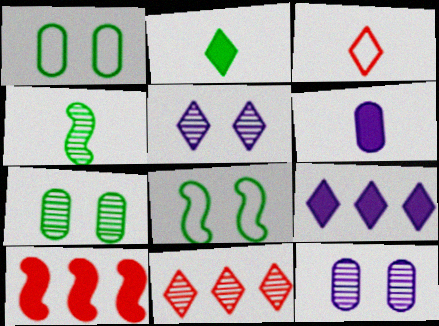[[3, 4, 6], 
[4, 11, 12], 
[6, 8, 11]]